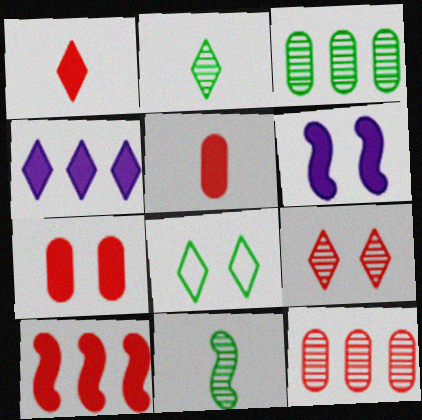[[1, 7, 10]]